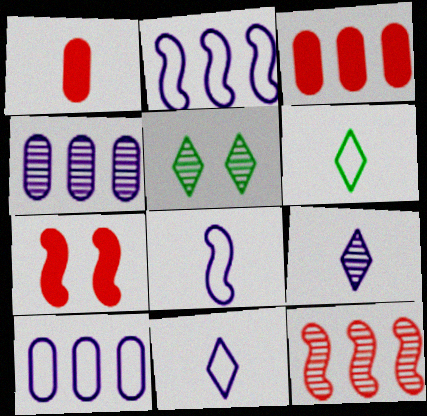[[1, 2, 5], 
[3, 5, 8], 
[4, 6, 7]]